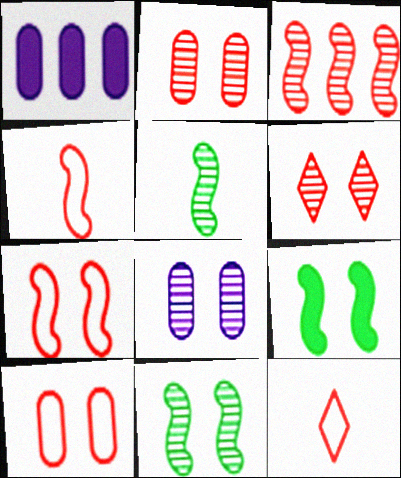[[1, 11, 12], 
[6, 8, 11]]